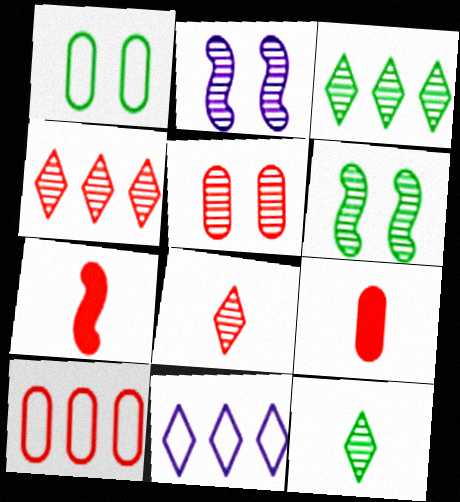[[5, 9, 10], 
[6, 9, 11]]